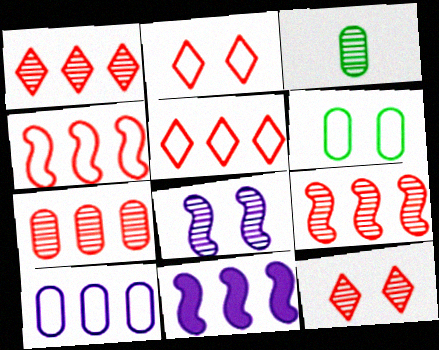[[1, 3, 8], 
[1, 7, 9], 
[2, 3, 11]]